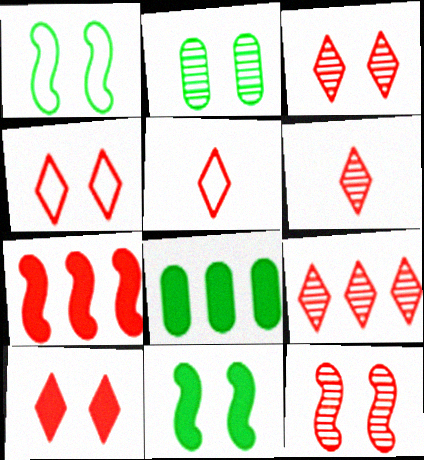[[3, 4, 10], 
[3, 6, 9], 
[5, 9, 10]]